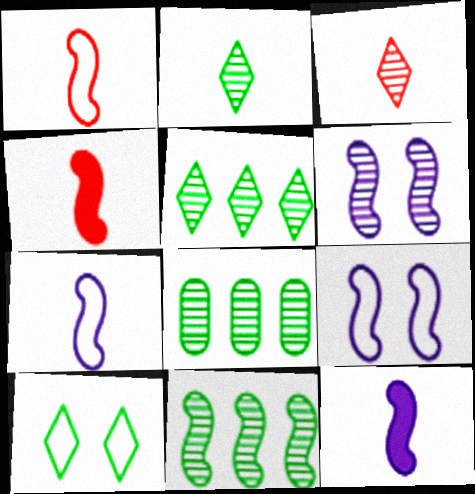[[3, 6, 8], 
[4, 9, 11], 
[5, 8, 11]]